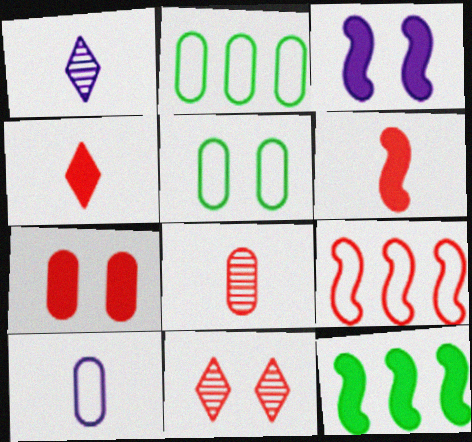[[3, 5, 11], 
[3, 6, 12], 
[10, 11, 12]]